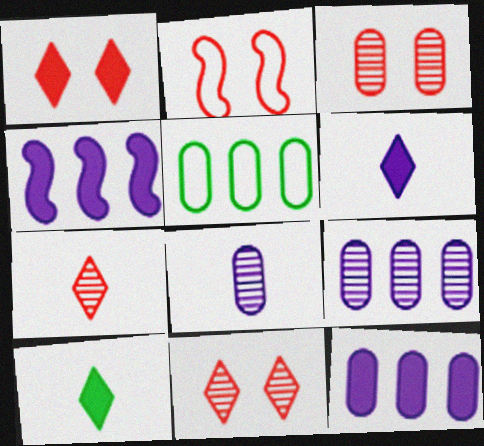[[1, 2, 3], 
[2, 9, 10]]